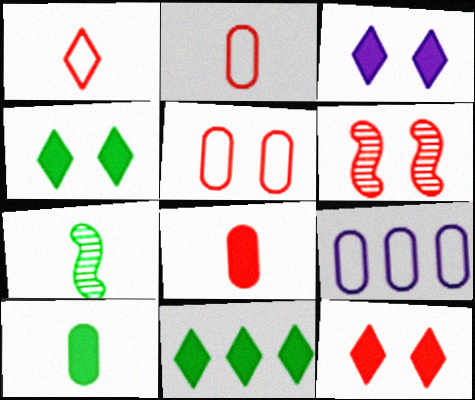[[3, 4, 12], 
[5, 6, 12], 
[7, 9, 12]]